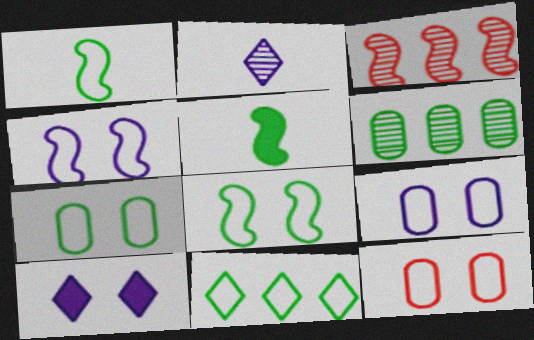[[1, 7, 11], 
[3, 4, 5], 
[7, 9, 12]]